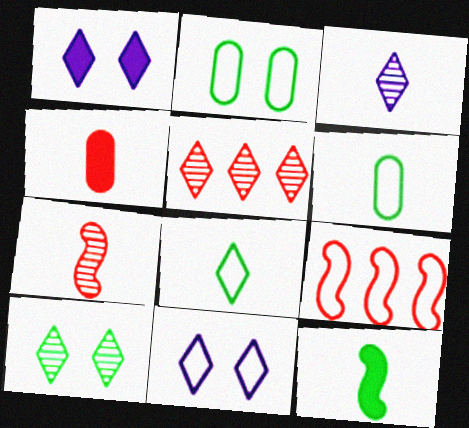[[1, 5, 8], 
[3, 5, 10], 
[6, 9, 11]]